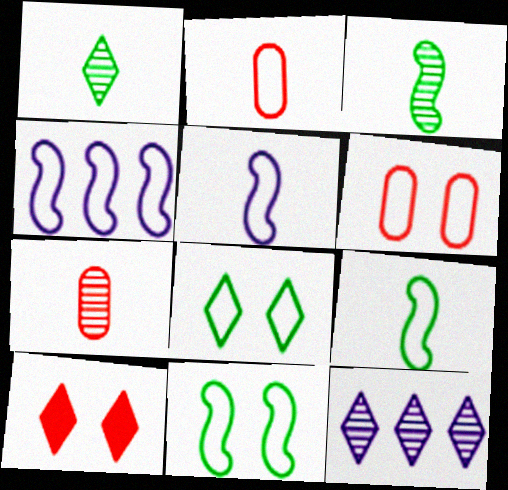[[2, 4, 8]]